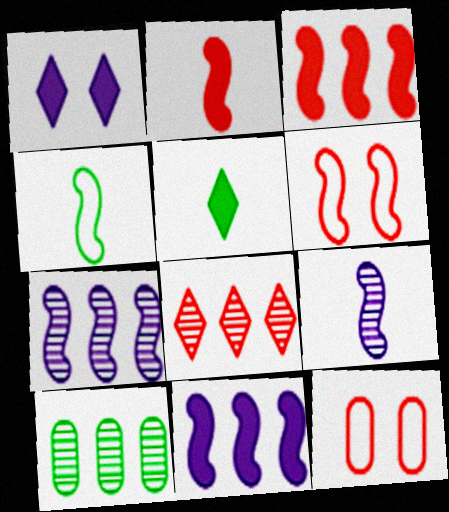[[2, 4, 9], 
[2, 8, 12], 
[5, 7, 12], 
[7, 8, 10]]